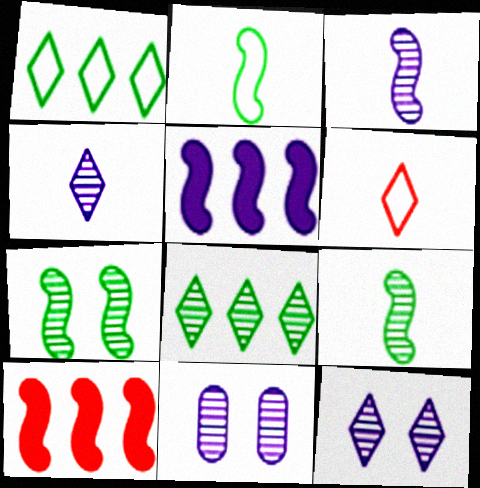[]